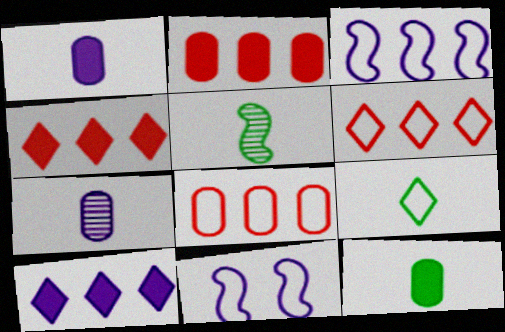[[5, 9, 12], 
[7, 10, 11], 
[8, 9, 11]]